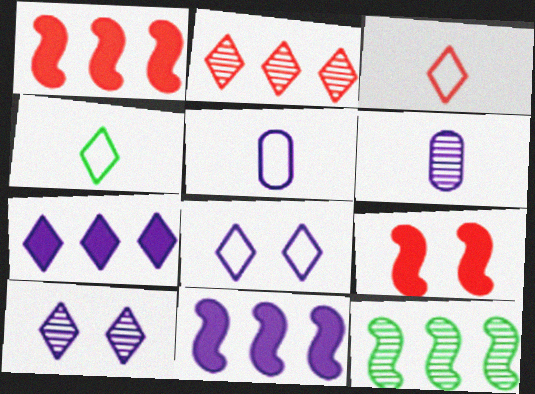[[5, 10, 11], 
[6, 8, 11]]